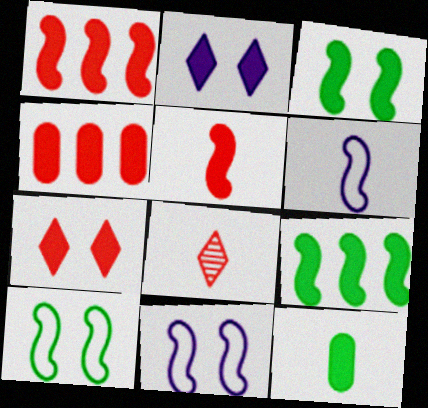[[1, 2, 12], 
[4, 5, 7], 
[6, 8, 12]]